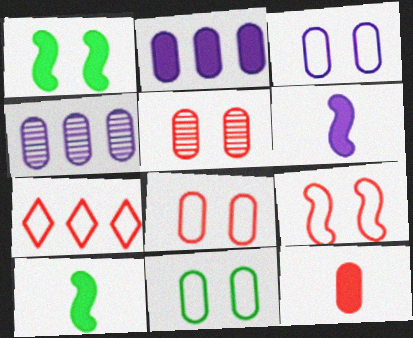[[3, 8, 11], 
[4, 11, 12]]